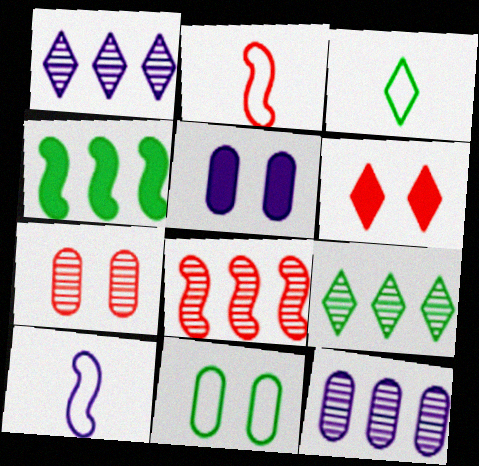[[1, 3, 6], 
[1, 5, 10], 
[2, 5, 9], 
[3, 5, 8], 
[5, 7, 11], 
[8, 9, 12]]